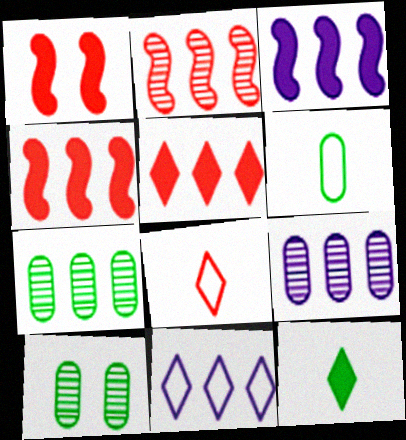[[3, 8, 10], 
[3, 9, 11], 
[4, 7, 11]]